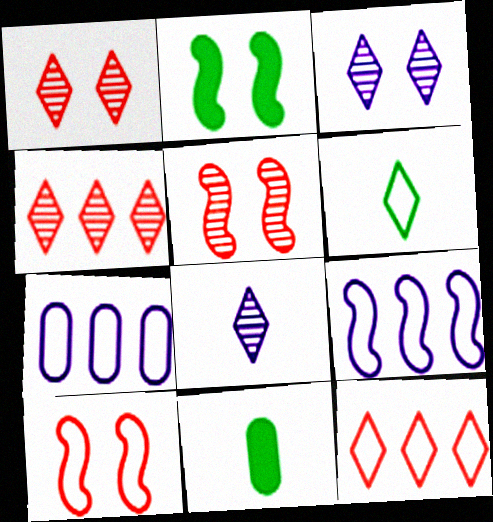[[1, 9, 11], 
[6, 7, 10]]